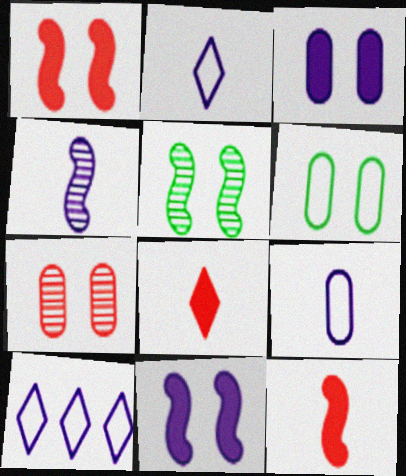[[3, 4, 10], 
[3, 6, 7]]